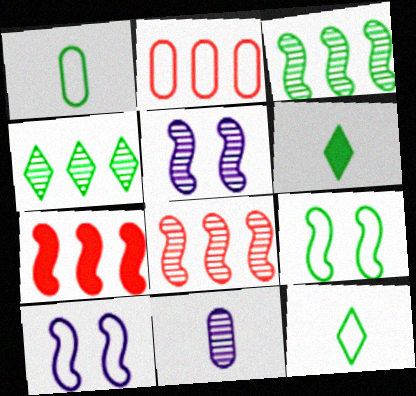[[2, 5, 6], 
[2, 10, 12]]